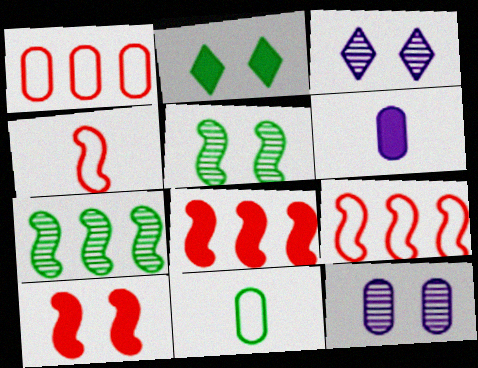[[2, 6, 8], 
[2, 7, 11], 
[3, 8, 11]]